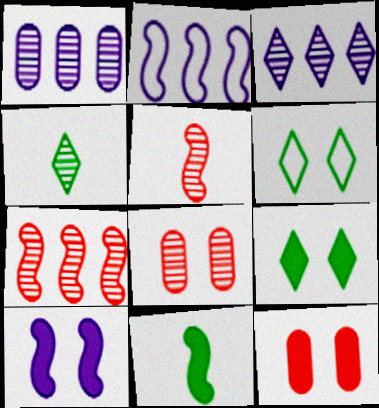[[2, 4, 12], 
[6, 8, 10], 
[9, 10, 12]]